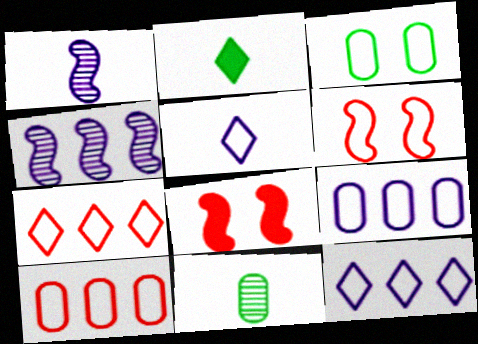[[8, 11, 12]]